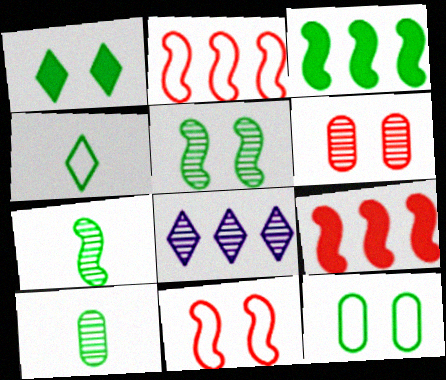[[1, 5, 12], 
[6, 7, 8]]